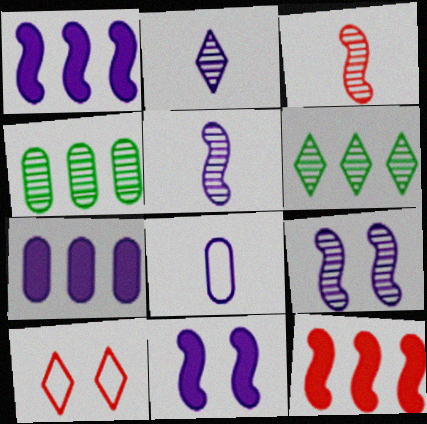[]